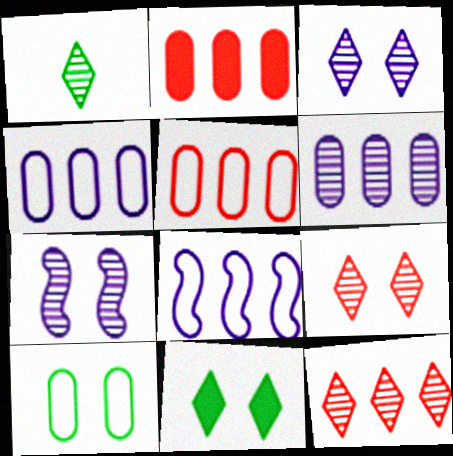[[1, 3, 12]]